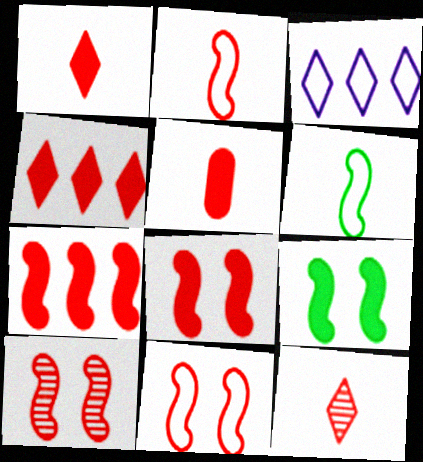[[2, 5, 12], 
[2, 7, 10], 
[4, 5, 8], 
[8, 10, 11]]